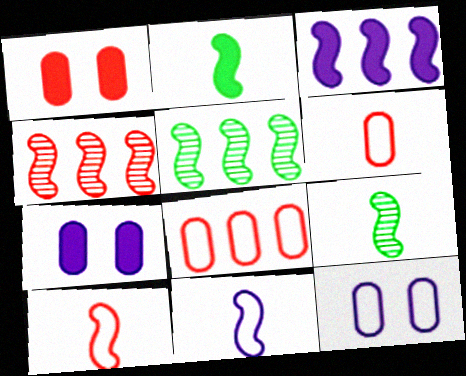[]